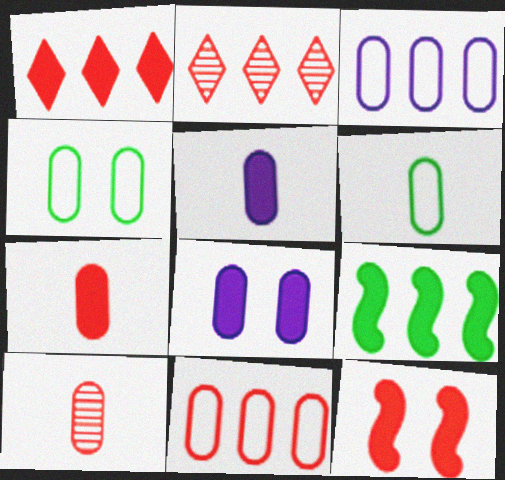[[1, 7, 12], 
[2, 3, 9], 
[5, 6, 10]]